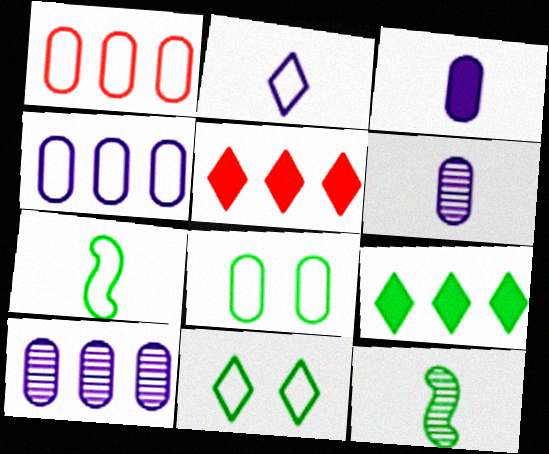[[8, 9, 12]]